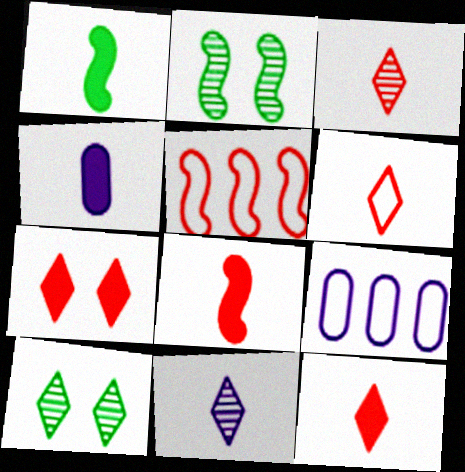[[1, 4, 12], 
[2, 9, 12], 
[3, 6, 12], 
[4, 5, 10], 
[8, 9, 10]]